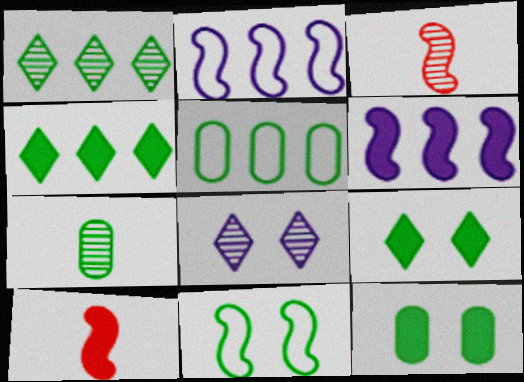[[3, 6, 11], 
[4, 7, 11], 
[5, 7, 12], 
[5, 8, 10]]